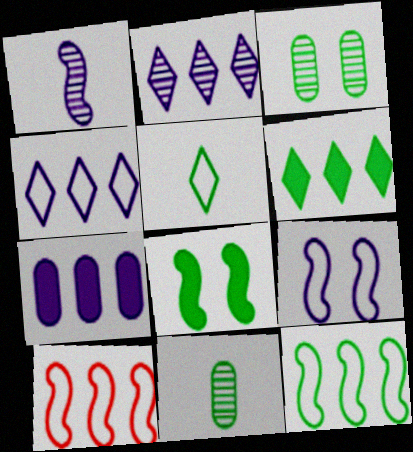[[1, 8, 10]]